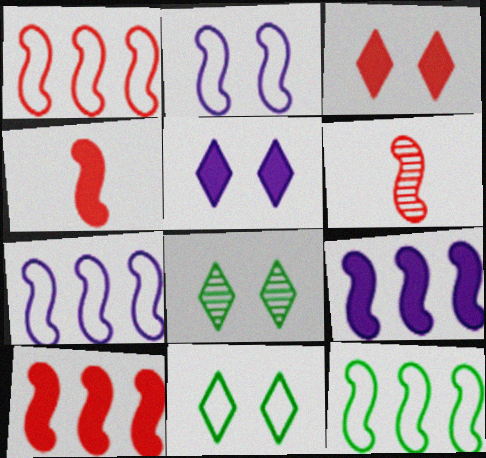[[1, 7, 12]]